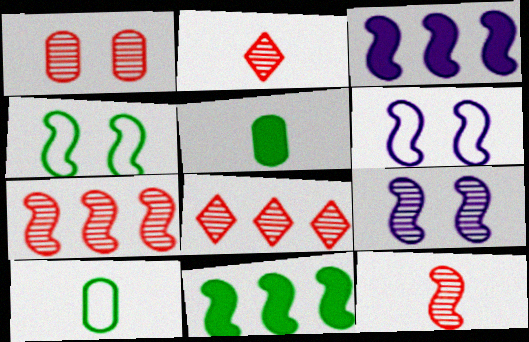[[1, 2, 7], 
[1, 8, 12], 
[3, 4, 12], 
[5, 6, 8], 
[6, 11, 12]]